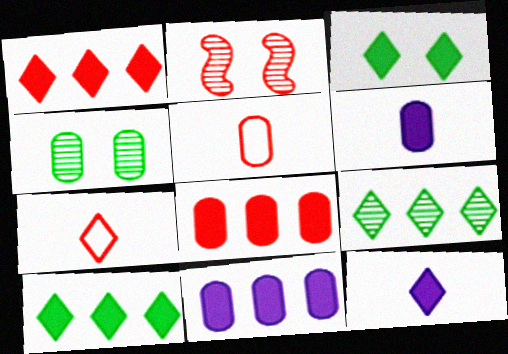[[1, 2, 5], 
[1, 3, 12], 
[2, 7, 8], 
[4, 5, 11]]